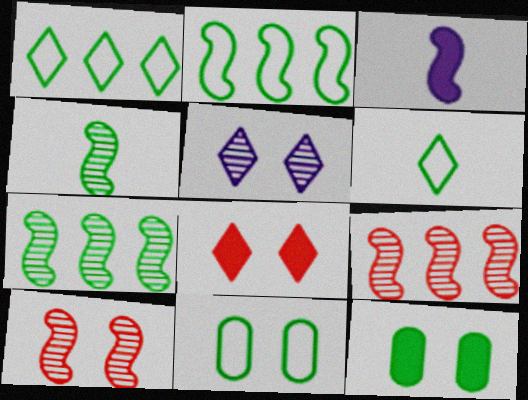[[1, 4, 12], 
[2, 3, 10], 
[2, 6, 11], 
[6, 7, 12]]